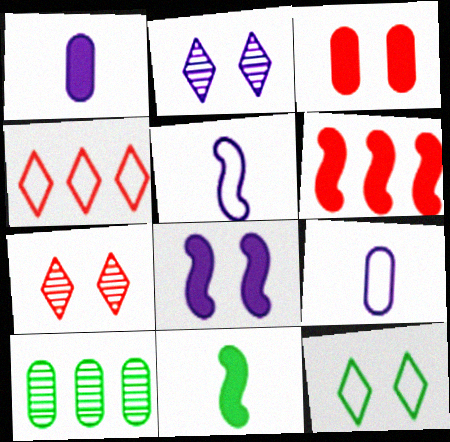[[3, 9, 10], 
[6, 8, 11], 
[10, 11, 12]]